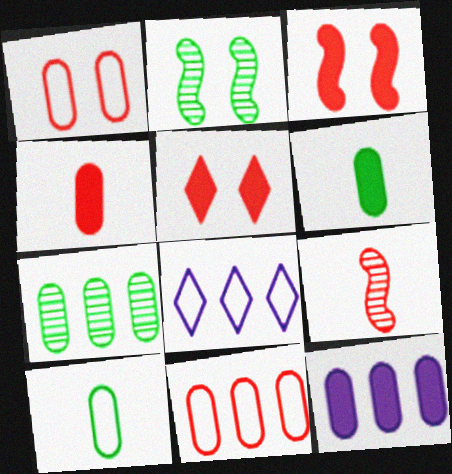[[2, 4, 8], 
[5, 9, 11], 
[7, 11, 12]]